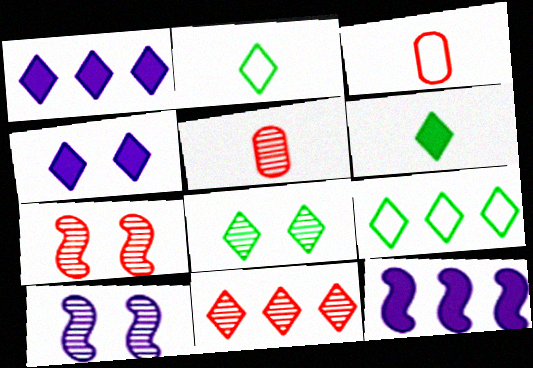[[1, 9, 11], 
[2, 4, 11], 
[3, 8, 12], 
[5, 7, 11], 
[6, 8, 9]]